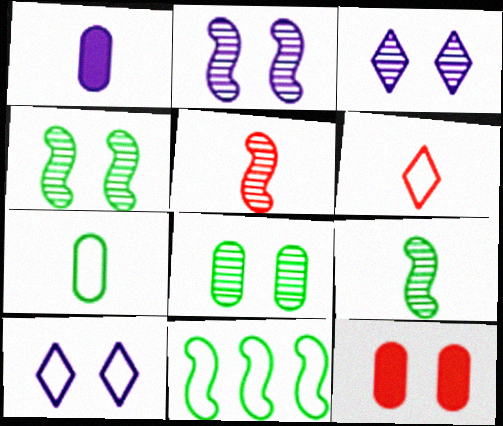[[1, 6, 9], 
[4, 10, 12]]